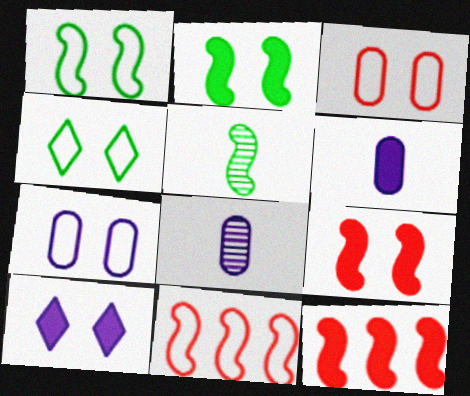[[4, 8, 12]]